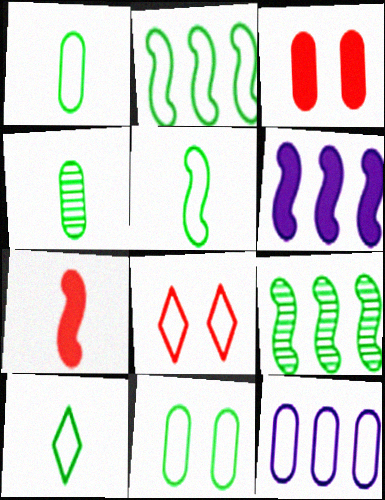[[1, 5, 10], 
[2, 10, 11], 
[3, 4, 12], 
[4, 6, 8], 
[5, 8, 12]]